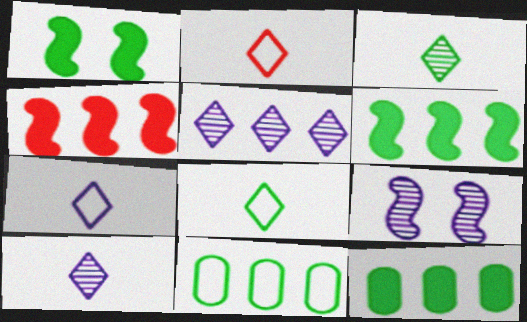[[1, 3, 11], 
[2, 7, 8], 
[2, 9, 12], 
[4, 5, 11]]